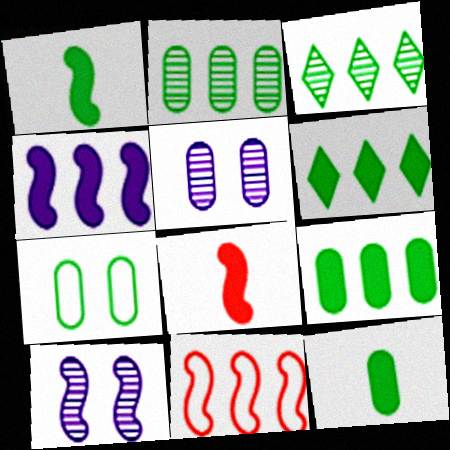[[1, 3, 7], 
[1, 10, 11], 
[2, 7, 12]]